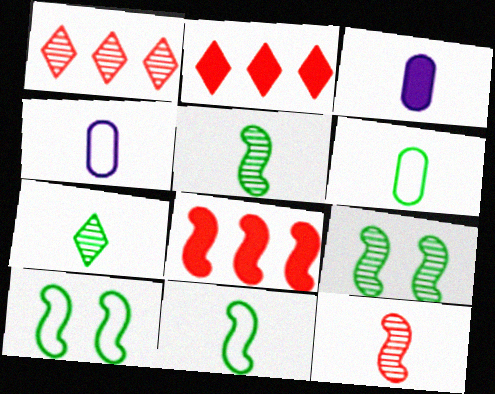[[1, 3, 10], 
[2, 4, 9]]